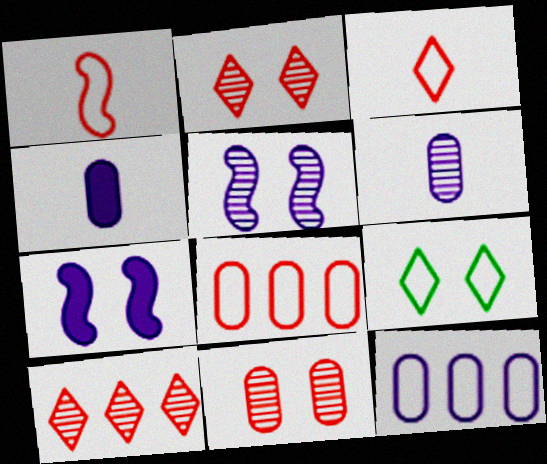[[1, 9, 12], 
[7, 9, 11]]